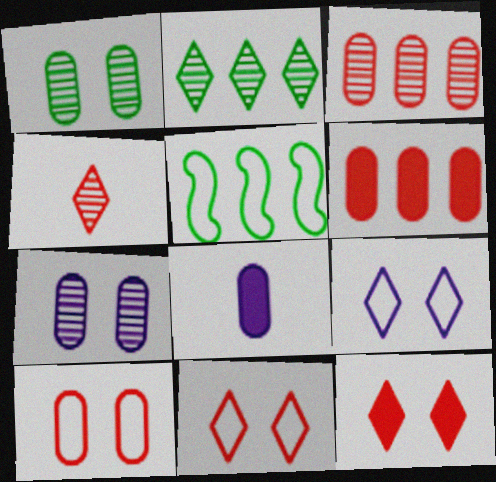[]